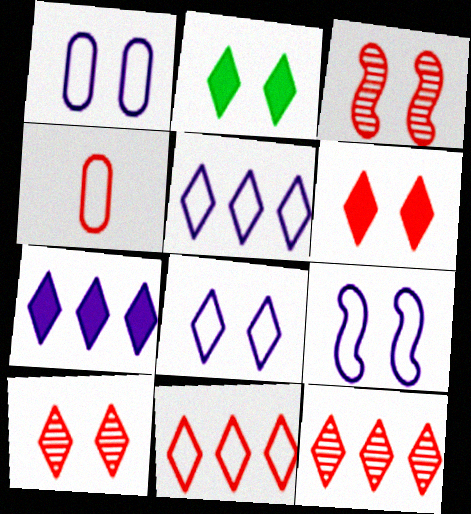[[1, 2, 3], 
[1, 8, 9], 
[2, 8, 10]]